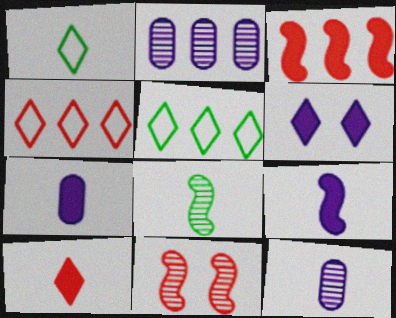[[2, 3, 5], 
[5, 7, 11]]